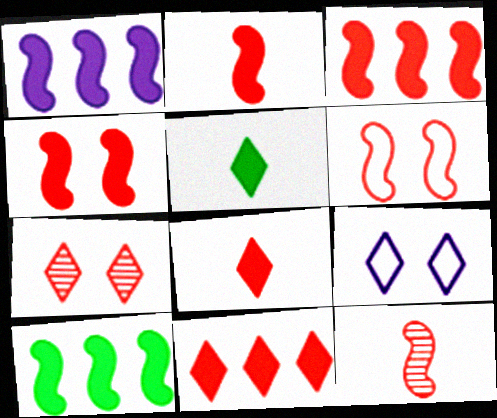[[1, 3, 10], 
[2, 3, 4], 
[3, 6, 12]]